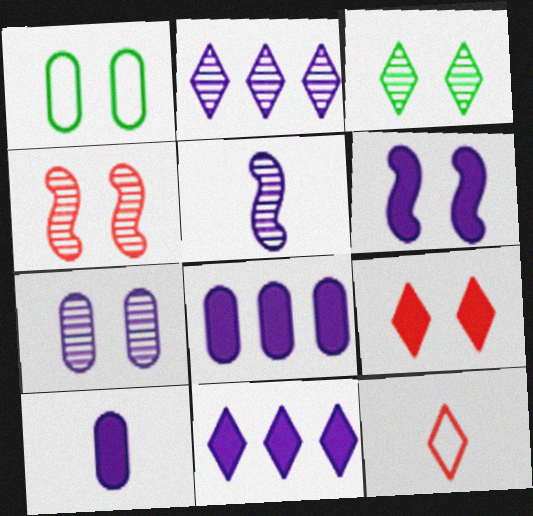[[2, 5, 7], 
[3, 4, 7], 
[3, 11, 12], 
[6, 10, 11]]